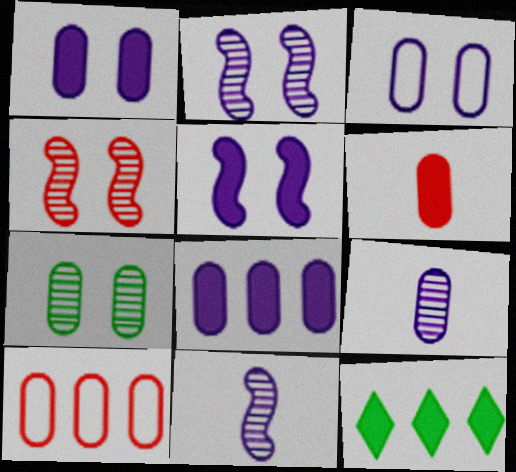[[3, 8, 9], 
[5, 6, 12]]